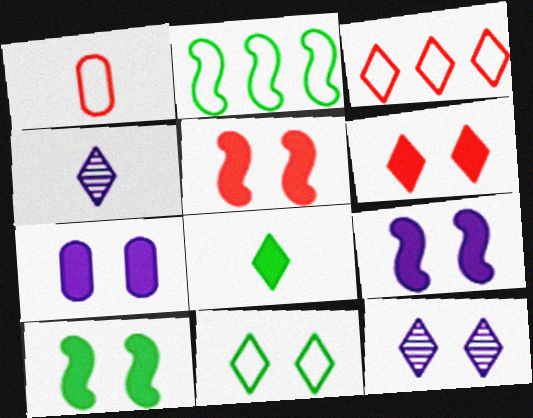[[3, 8, 12], 
[5, 9, 10], 
[6, 7, 10], 
[6, 11, 12]]